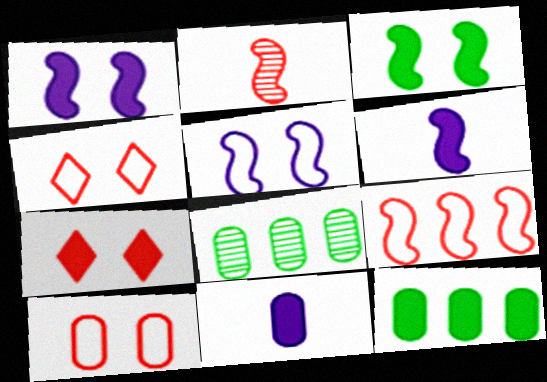[[4, 6, 8], 
[6, 7, 12], 
[8, 10, 11]]